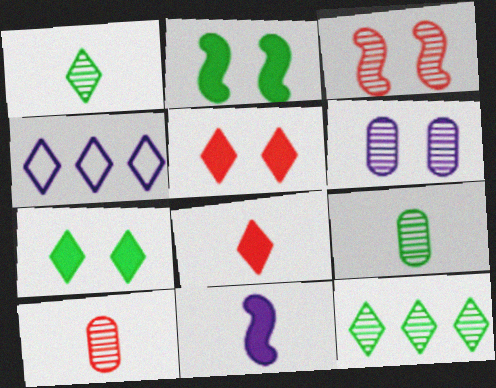[[1, 4, 5], 
[2, 4, 10], 
[4, 6, 11]]